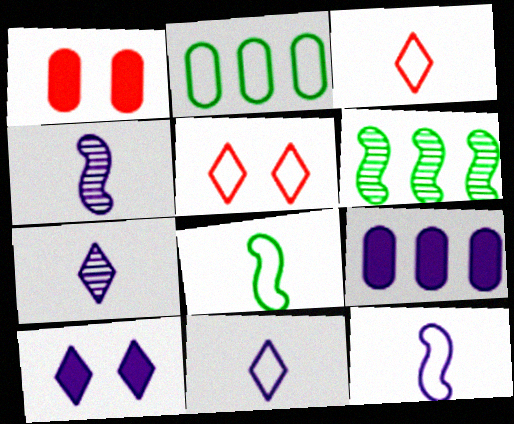[[1, 6, 11], 
[2, 5, 12]]